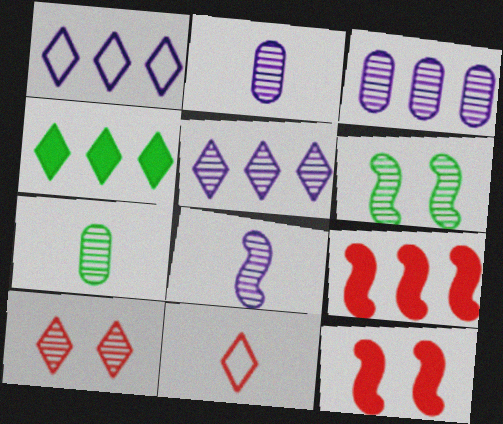[[1, 7, 12]]